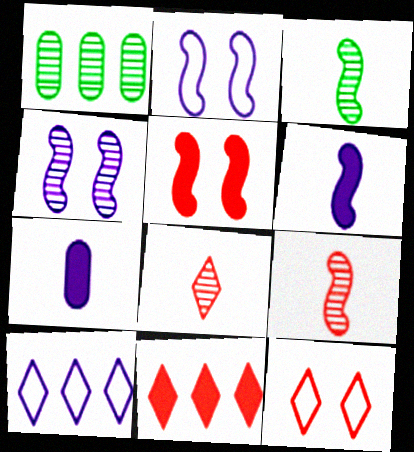[[1, 4, 8], 
[1, 6, 12], 
[4, 7, 10], 
[8, 11, 12]]